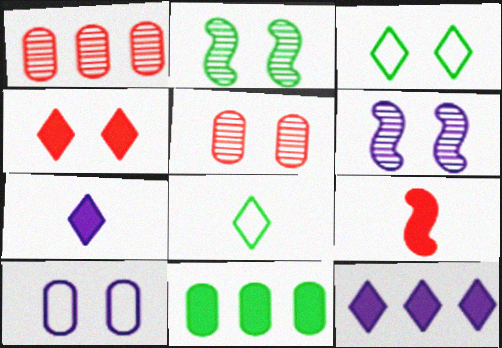[[2, 4, 10], 
[2, 8, 11]]